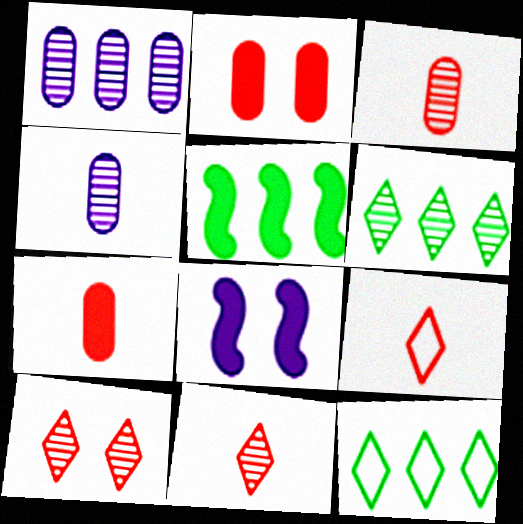[[3, 8, 12]]